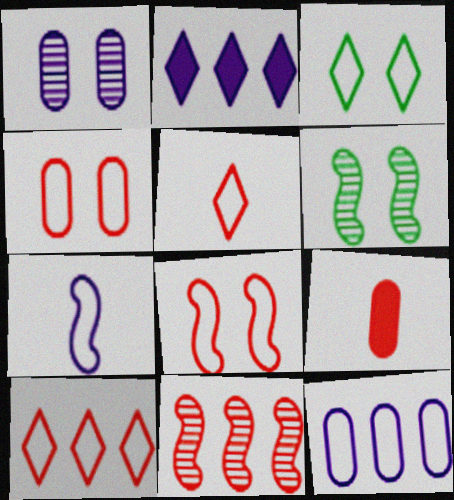[[1, 2, 7]]